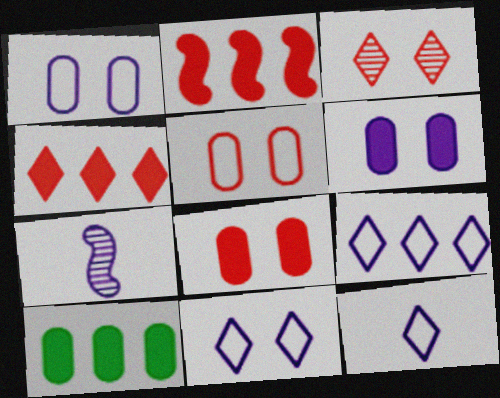[[6, 7, 9], 
[9, 11, 12]]